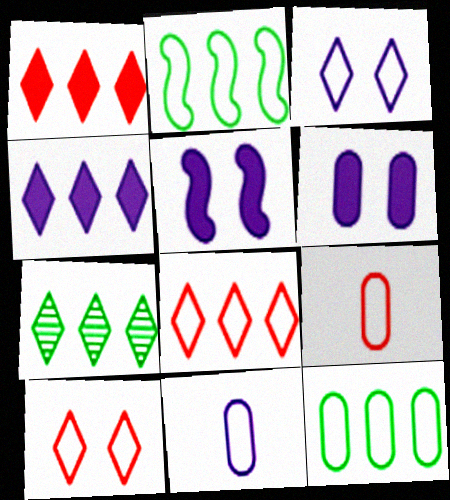[[2, 3, 9], 
[2, 10, 11], 
[4, 7, 8], 
[5, 7, 9]]